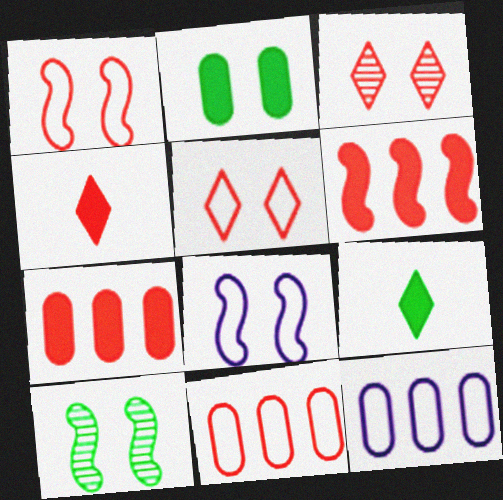[[2, 3, 8], 
[4, 10, 12]]